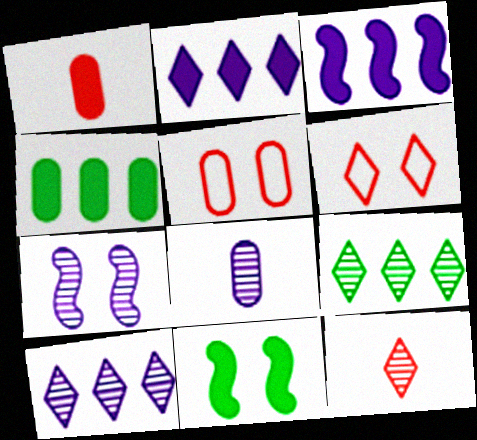[[1, 2, 11], 
[4, 5, 8], 
[7, 8, 10]]